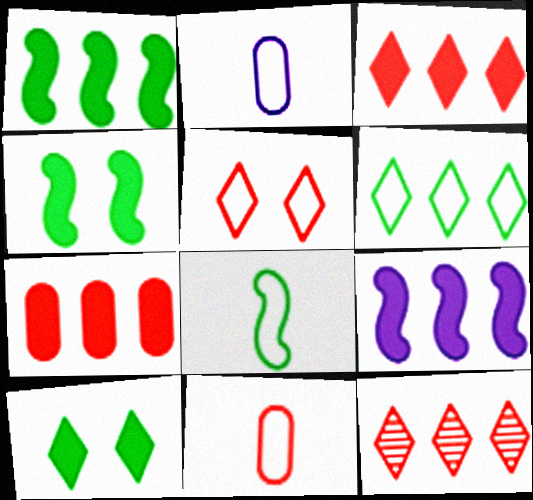[[2, 4, 12]]